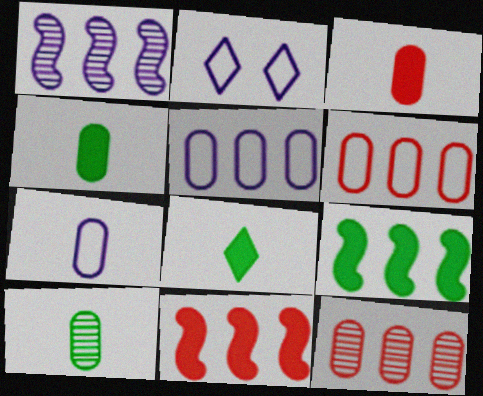[[2, 10, 11], 
[3, 7, 10]]